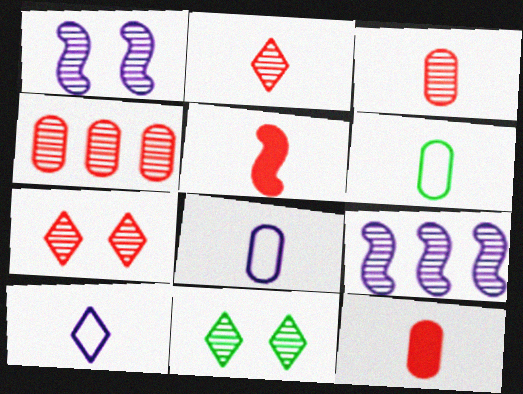[[3, 9, 11]]